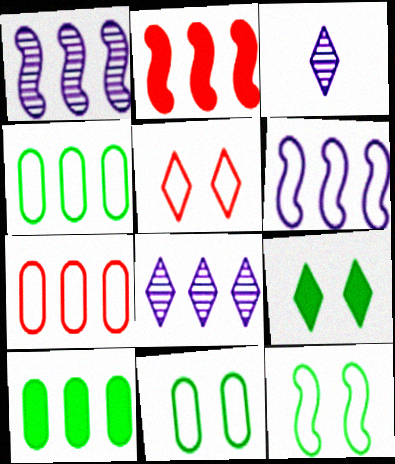[[2, 3, 11], 
[2, 4, 8]]